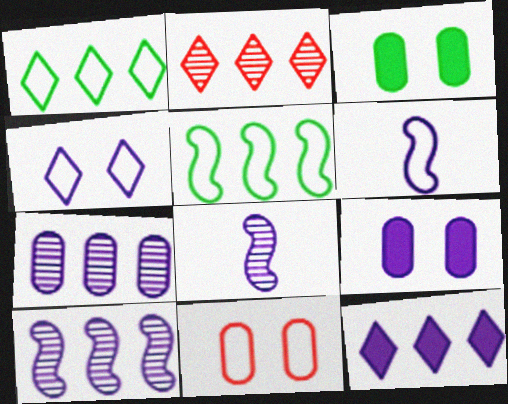[[1, 2, 12], 
[1, 6, 11], 
[2, 3, 6]]